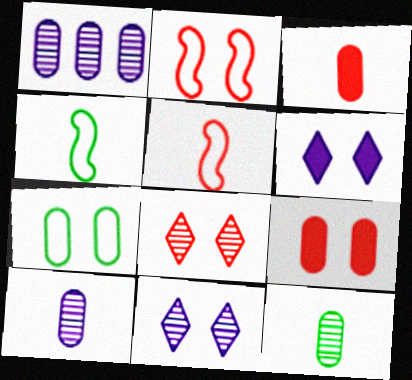[[1, 3, 7], 
[2, 8, 9]]